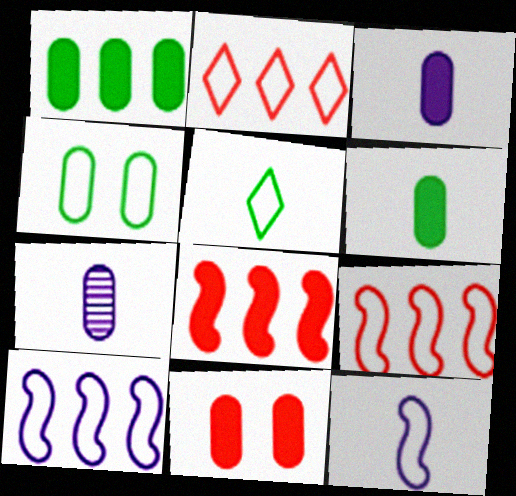[[1, 3, 11], 
[2, 4, 12]]